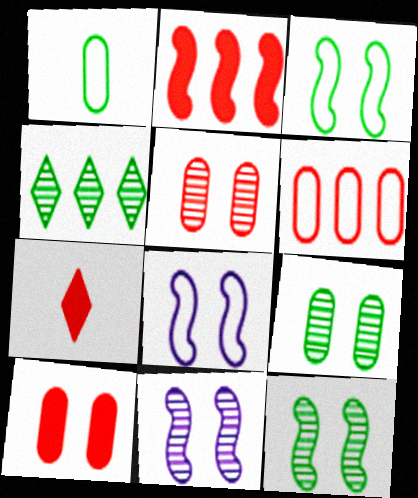[[2, 7, 10]]